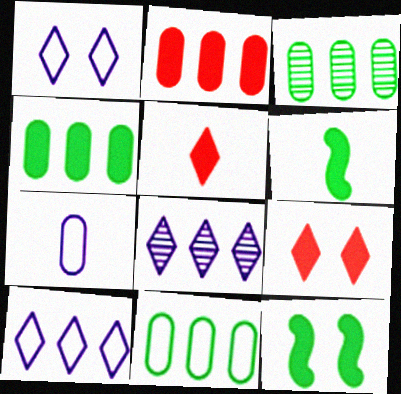[[3, 4, 11]]